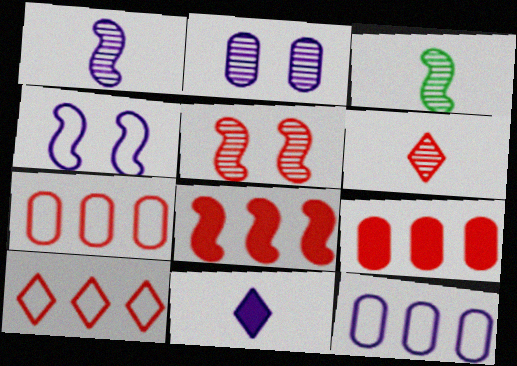[[3, 4, 8]]